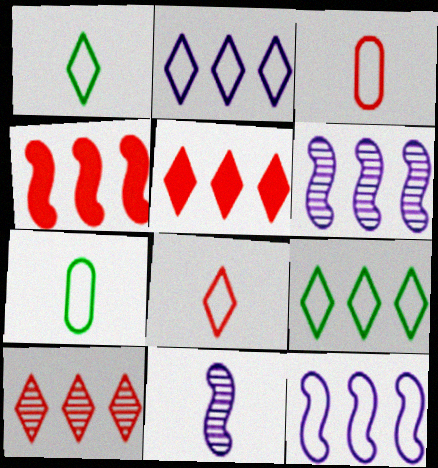[]